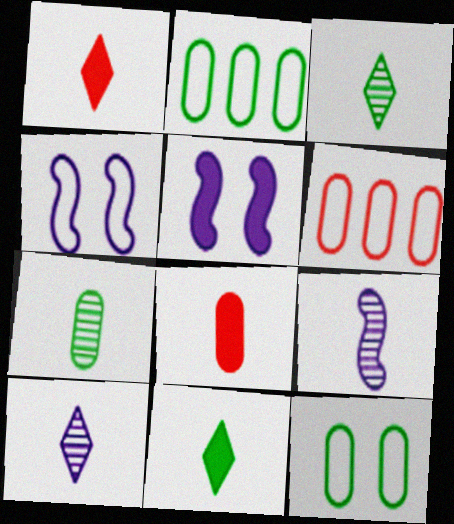[[3, 5, 6]]